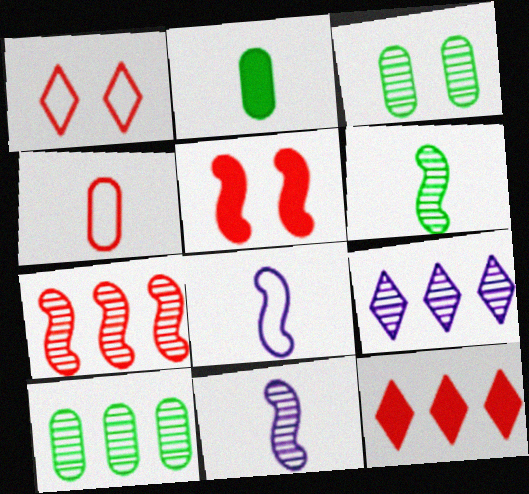[[3, 8, 12], 
[7, 9, 10]]